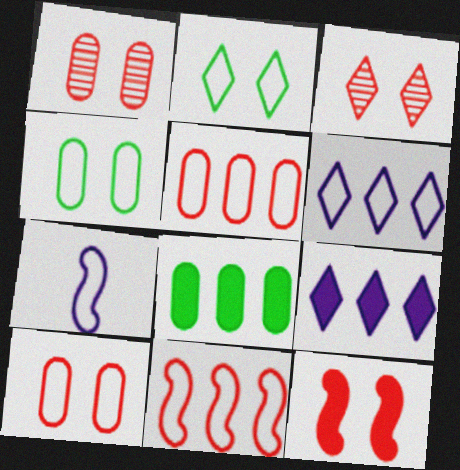[[2, 5, 7], 
[3, 7, 8], 
[3, 10, 12]]